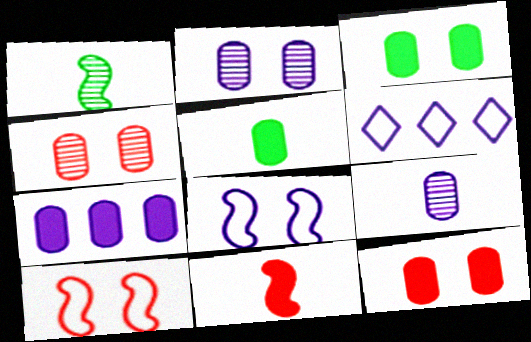[[1, 6, 12], 
[5, 7, 12]]